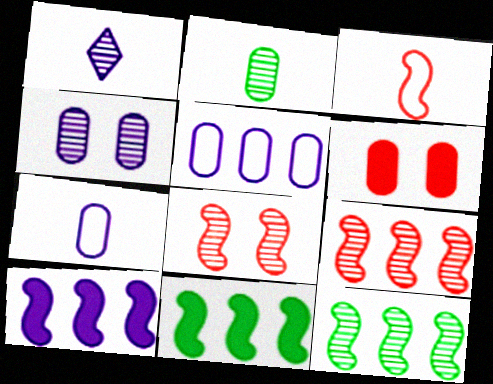[[2, 5, 6]]